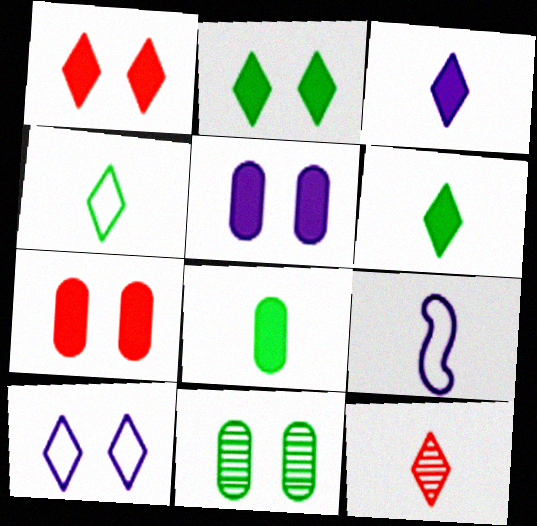[[3, 4, 12], 
[8, 9, 12]]